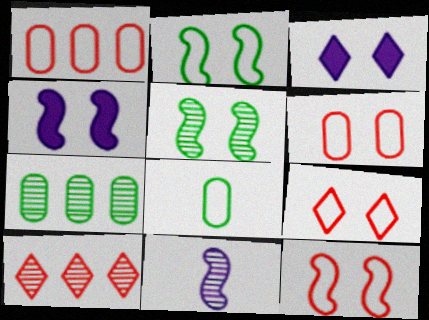[[3, 5, 6], 
[4, 5, 12], 
[4, 8, 10], 
[6, 9, 12]]